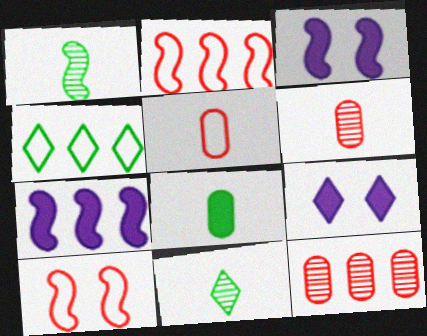[[1, 2, 3], 
[1, 7, 10], 
[3, 4, 6], 
[4, 7, 12]]